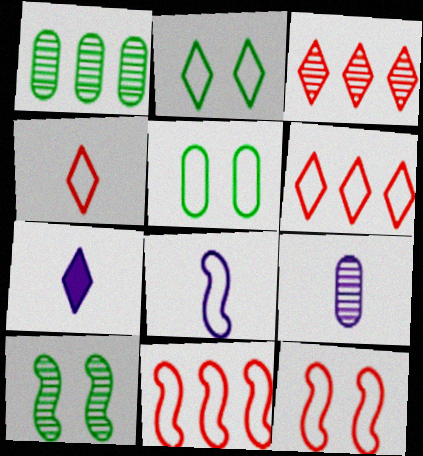[[1, 7, 12], 
[2, 3, 7], 
[3, 9, 10], 
[5, 6, 8], 
[7, 8, 9]]